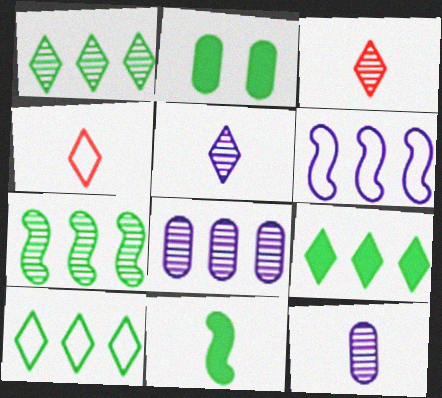[[1, 9, 10], 
[2, 3, 6], 
[2, 9, 11], 
[4, 11, 12]]